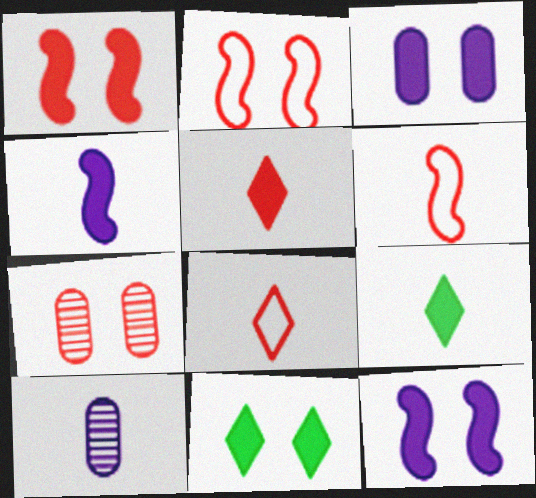[[1, 3, 11], 
[6, 9, 10]]